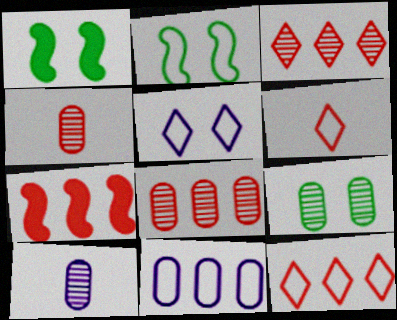[[1, 10, 12], 
[2, 6, 11], 
[7, 8, 12], 
[8, 9, 10]]